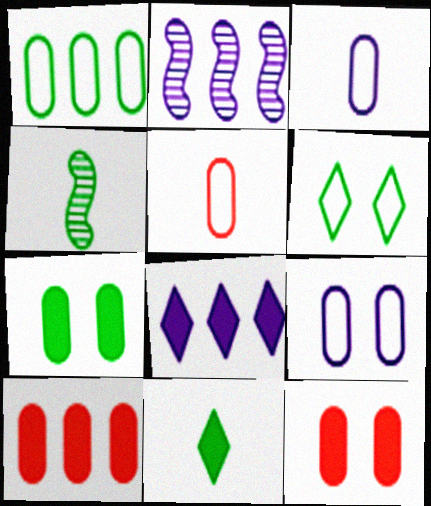[[1, 5, 9]]